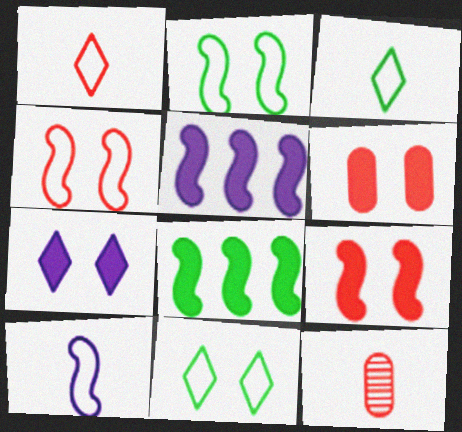[[5, 11, 12]]